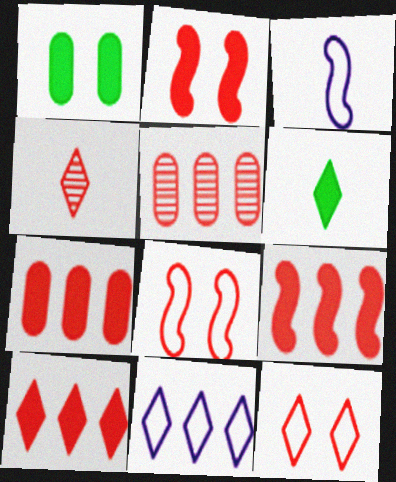[[4, 7, 8], 
[4, 10, 12], 
[7, 9, 10]]